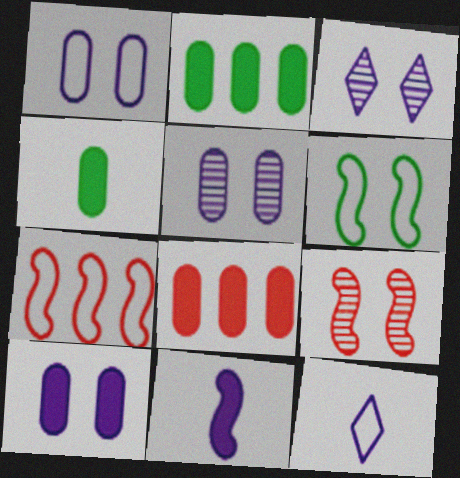[[1, 5, 10], 
[2, 9, 12], 
[3, 4, 7], 
[4, 8, 10]]